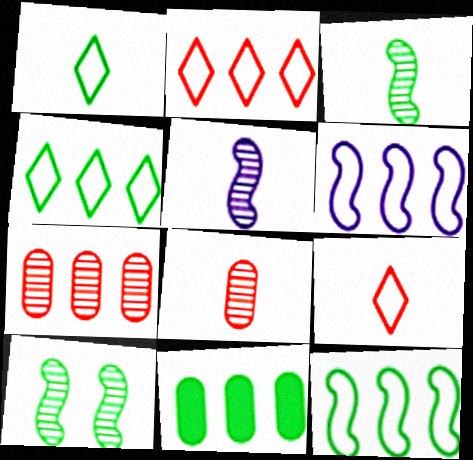[[1, 10, 11]]